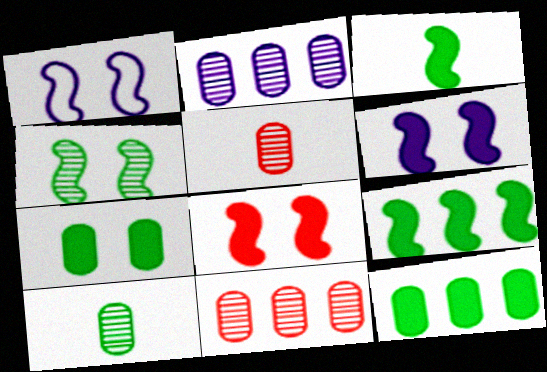[[1, 4, 8]]